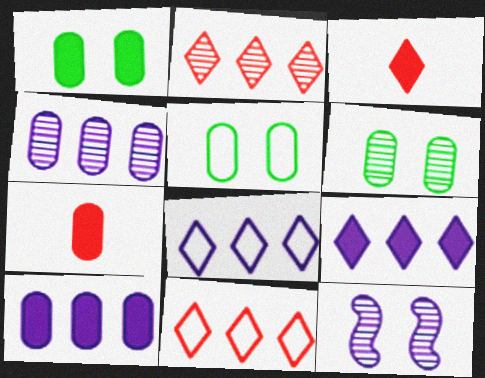[[1, 5, 6], 
[1, 7, 10], 
[4, 5, 7]]